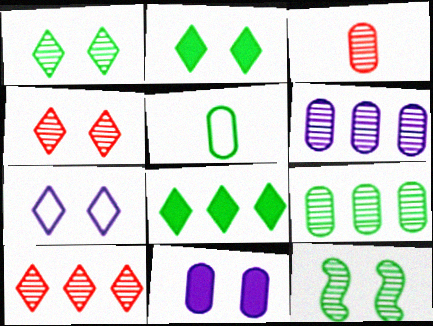[[2, 4, 7], 
[5, 8, 12]]